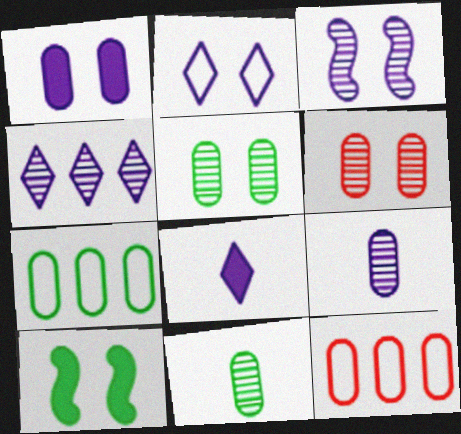[[1, 2, 3], 
[1, 11, 12], 
[2, 4, 8], 
[2, 6, 10], 
[3, 4, 9]]